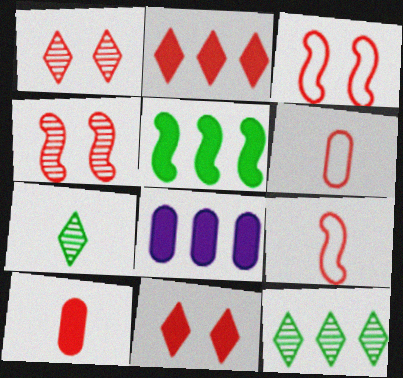[[2, 4, 6], 
[2, 5, 8], 
[3, 7, 8]]